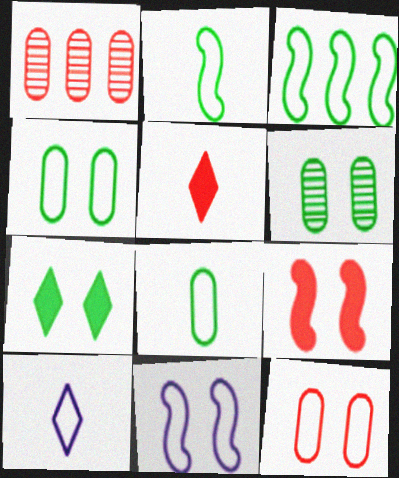[[3, 10, 12]]